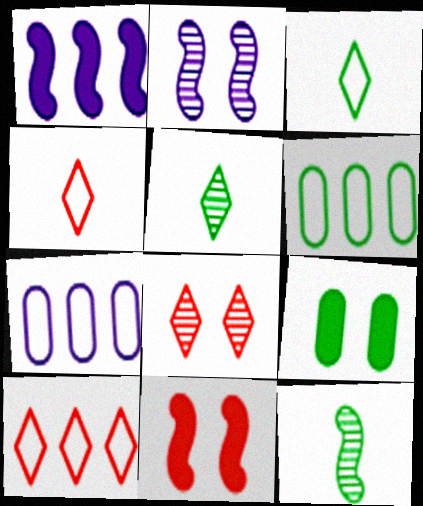[[5, 7, 11]]